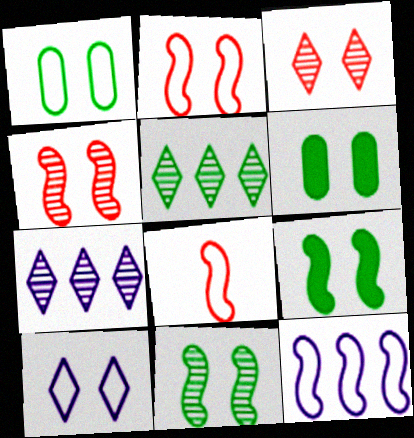[[1, 2, 10], 
[4, 6, 10], 
[6, 7, 8]]